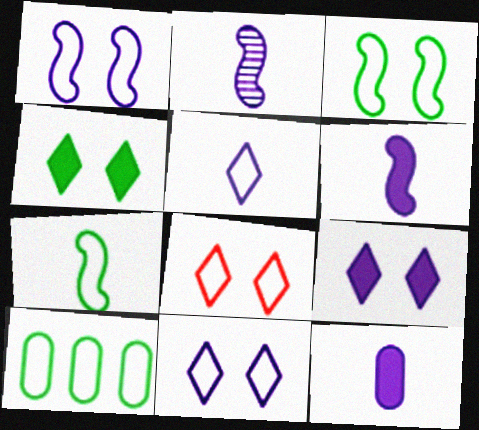[[2, 5, 12]]